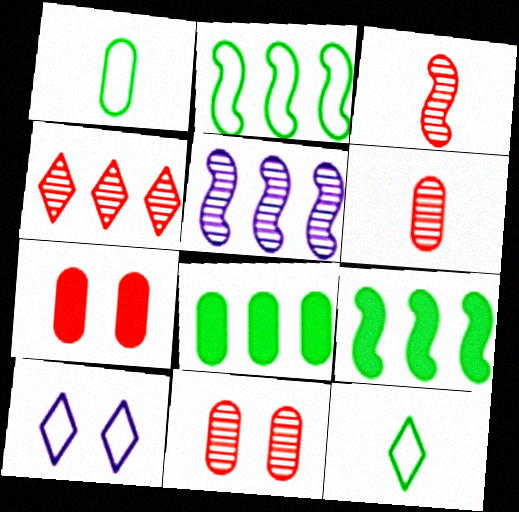[[3, 4, 11], 
[3, 8, 10], 
[5, 7, 12], 
[6, 9, 10]]